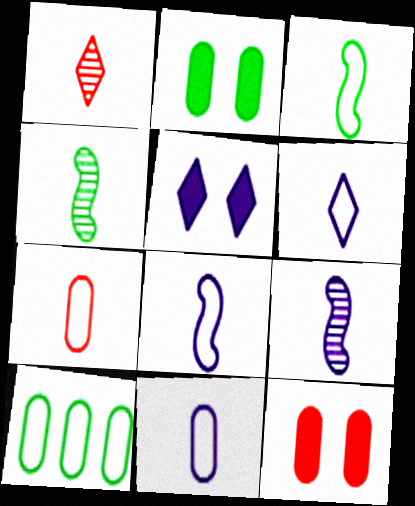[[3, 6, 7], 
[6, 8, 11]]